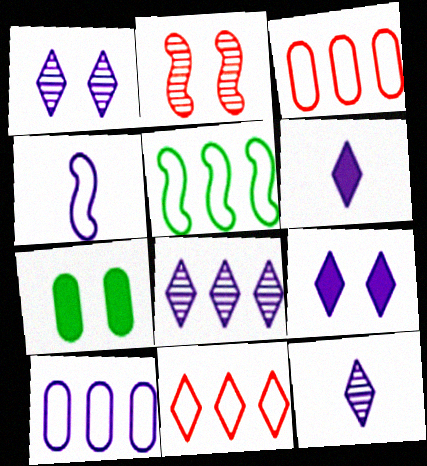[[1, 8, 12], 
[5, 10, 11]]